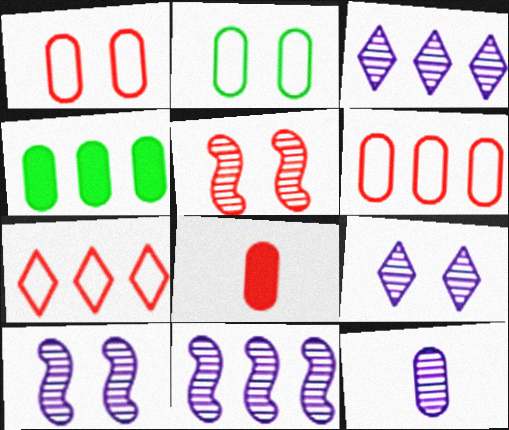[[1, 4, 12], 
[3, 10, 12], 
[4, 7, 11], 
[5, 7, 8], 
[9, 11, 12]]